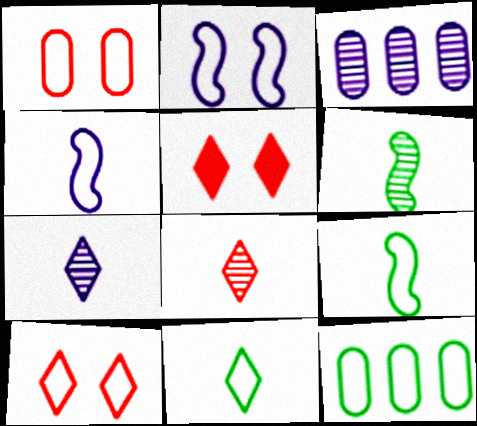[[3, 5, 9], 
[4, 10, 12]]